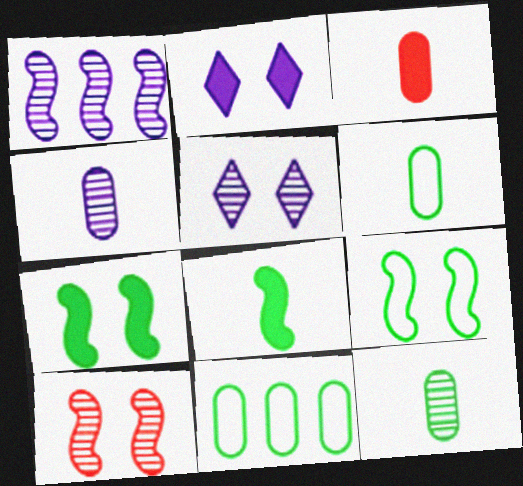[[1, 4, 5], 
[3, 4, 6]]